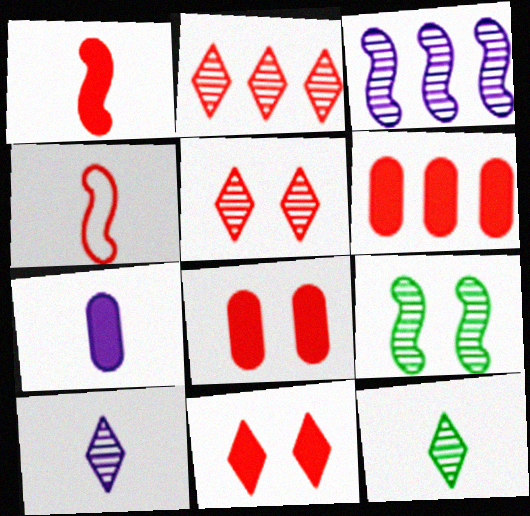[[1, 6, 11], 
[2, 4, 8], 
[4, 5, 6], 
[4, 7, 12]]